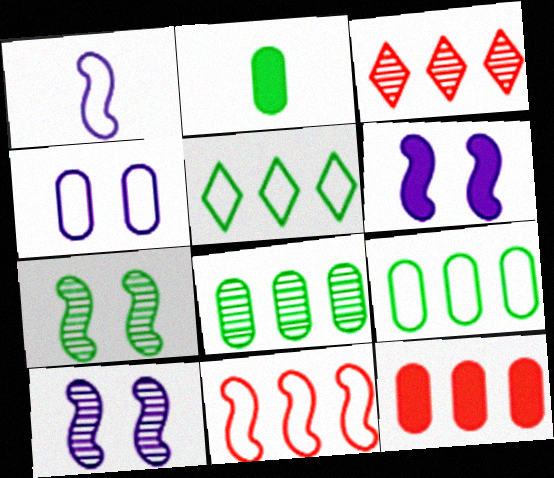[[2, 5, 7], 
[3, 11, 12]]